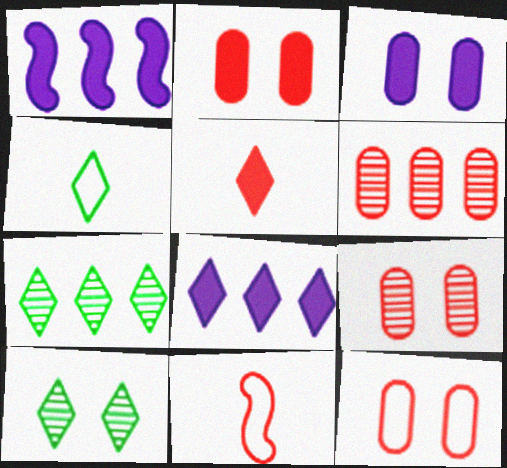[[1, 4, 9], 
[2, 9, 12], 
[3, 7, 11]]